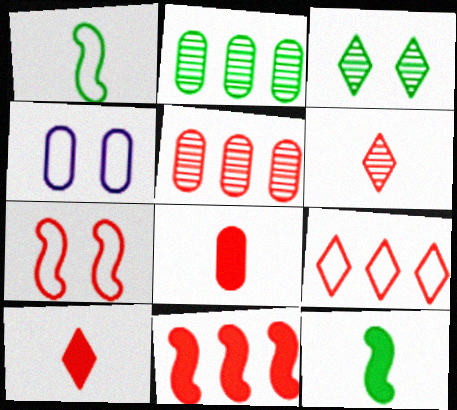[[1, 4, 9], 
[2, 4, 8], 
[5, 7, 10], 
[5, 9, 11]]